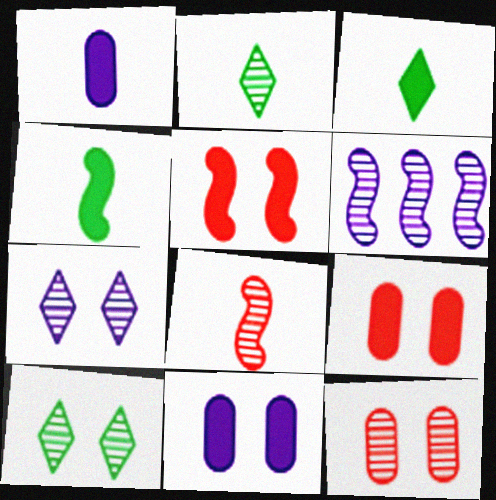[[2, 6, 12]]